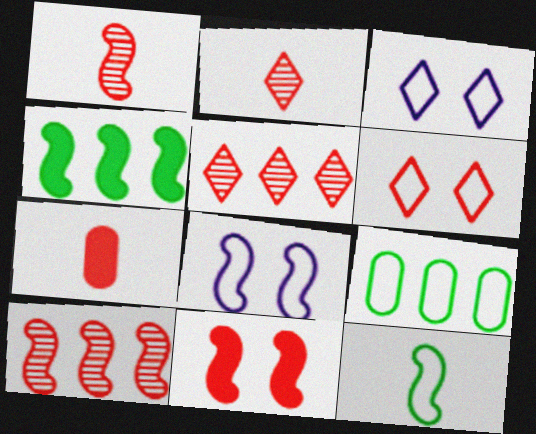[[1, 4, 8], 
[6, 7, 10]]